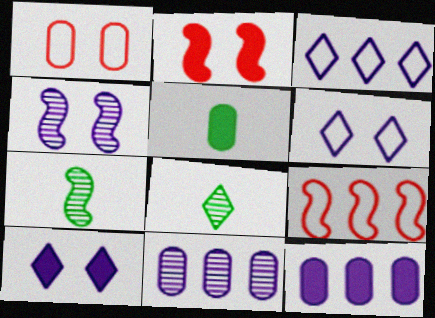[[1, 5, 11]]